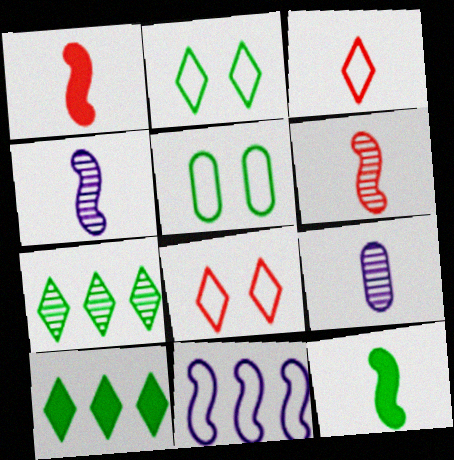[[3, 5, 11], 
[3, 9, 12], 
[5, 7, 12]]